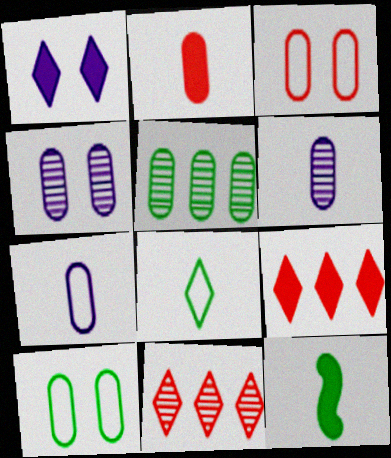[[1, 8, 11]]